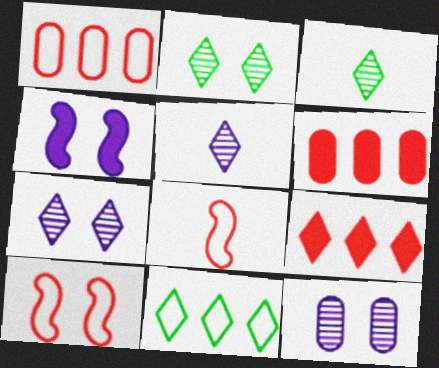[[1, 3, 4]]